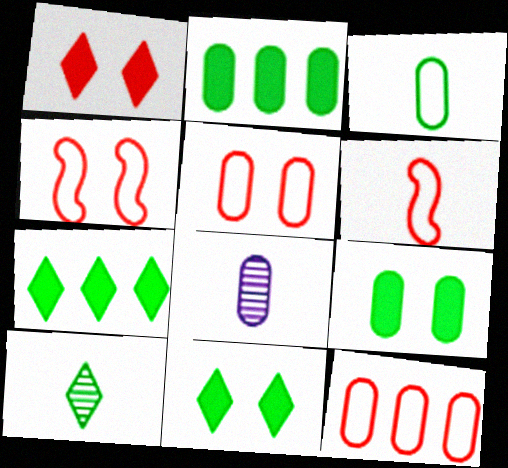[[2, 5, 8], 
[4, 7, 8], 
[8, 9, 12]]